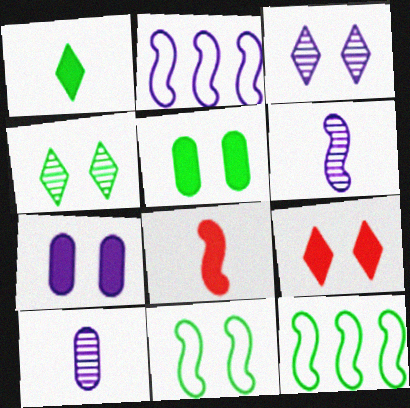[[4, 5, 11], 
[9, 10, 12]]